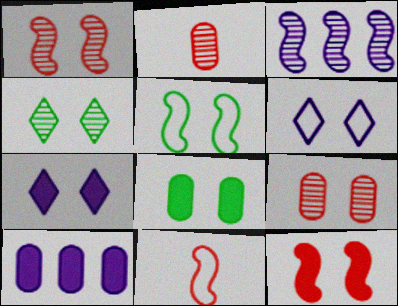[[1, 6, 8], 
[2, 3, 4], 
[4, 5, 8], 
[4, 10, 11], 
[5, 7, 9], 
[7, 8, 12]]